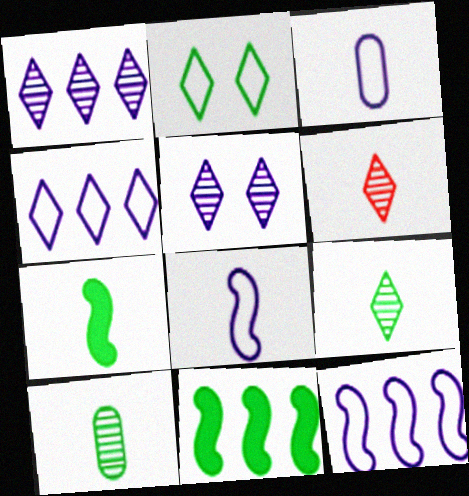[[2, 10, 11], 
[3, 6, 7]]